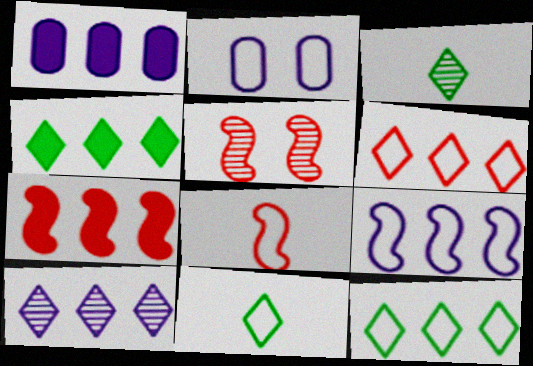[[1, 4, 7], 
[1, 5, 11], 
[1, 9, 10], 
[2, 3, 7], 
[2, 8, 12], 
[4, 6, 10], 
[5, 7, 8]]